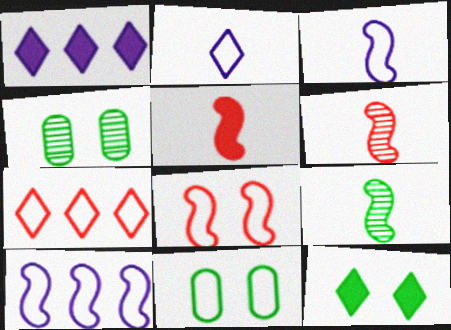[[1, 6, 11], 
[3, 5, 9], 
[3, 7, 11]]